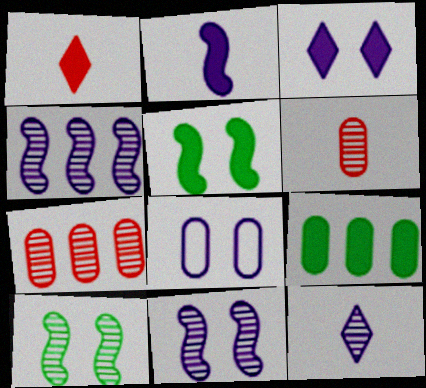[[3, 8, 11], 
[6, 8, 9], 
[7, 10, 12]]